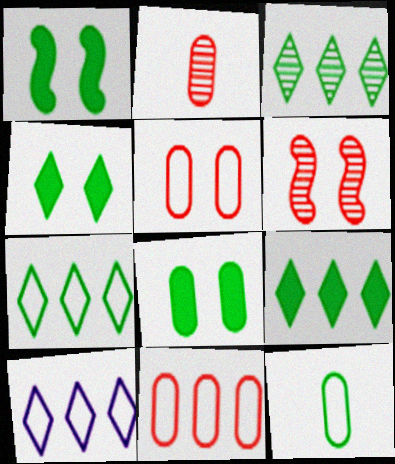[[1, 2, 10], 
[1, 3, 12], 
[1, 4, 8], 
[3, 7, 9]]